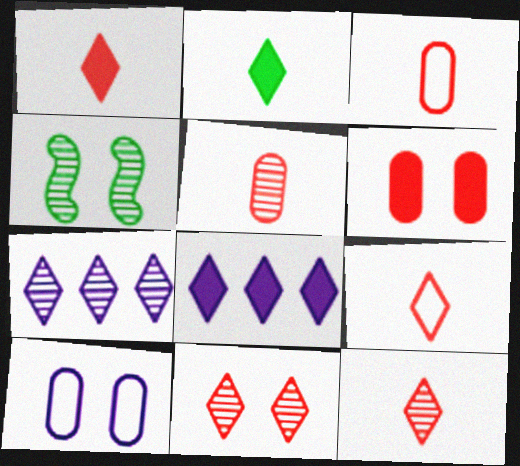[[1, 9, 12], 
[3, 4, 8], 
[4, 5, 7]]